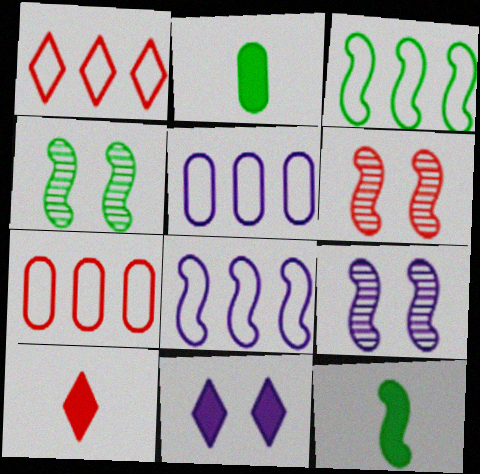[[1, 2, 9], 
[1, 3, 5], 
[3, 4, 12], 
[4, 5, 10], 
[4, 6, 9], 
[6, 7, 10], 
[6, 8, 12]]